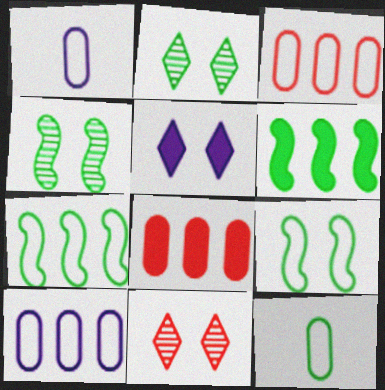[[1, 6, 11], 
[2, 6, 12]]